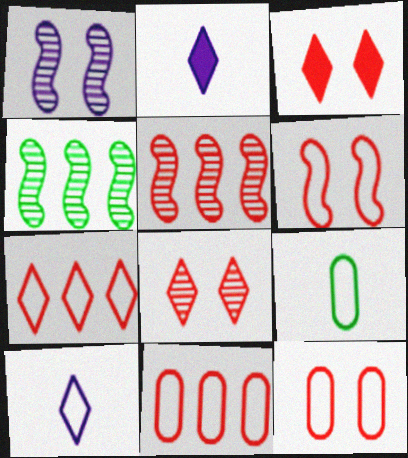[[2, 4, 12]]